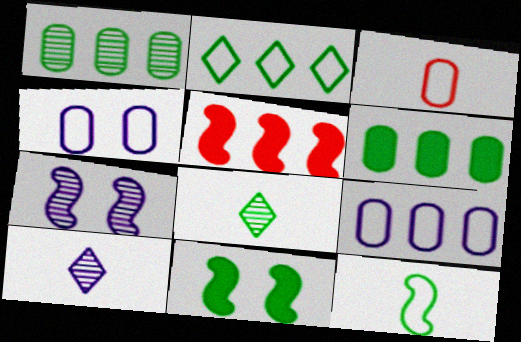[[4, 5, 8], 
[5, 7, 12]]